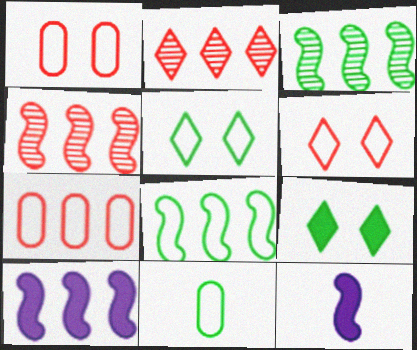[[3, 9, 11], 
[4, 8, 10], 
[5, 8, 11]]